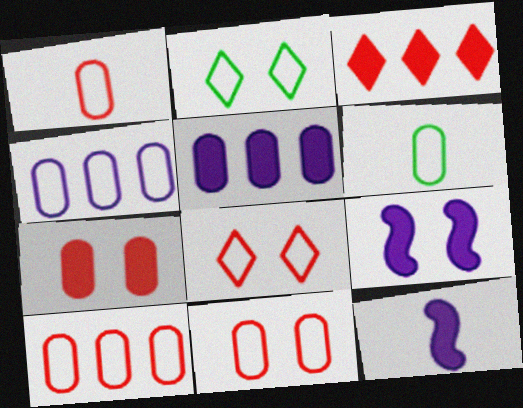[[1, 10, 11], 
[4, 6, 11]]